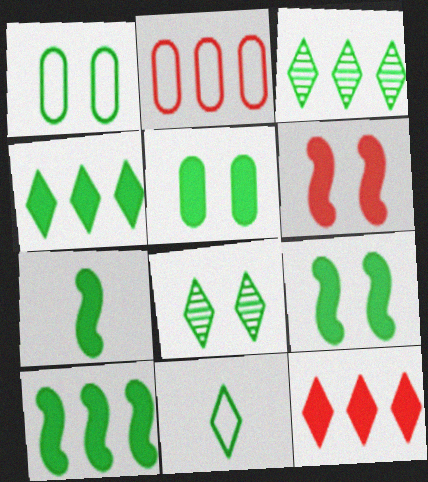[[1, 3, 7], 
[1, 8, 9], 
[4, 5, 7], 
[4, 8, 11], 
[7, 9, 10]]